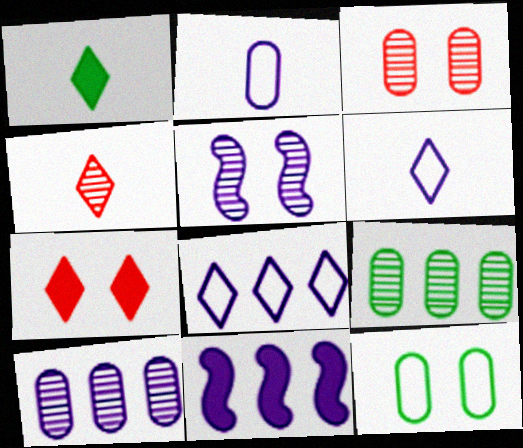[[1, 4, 6], 
[4, 5, 9], 
[4, 11, 12], 
[5, 7, 12], 
[8, 10, 11]]